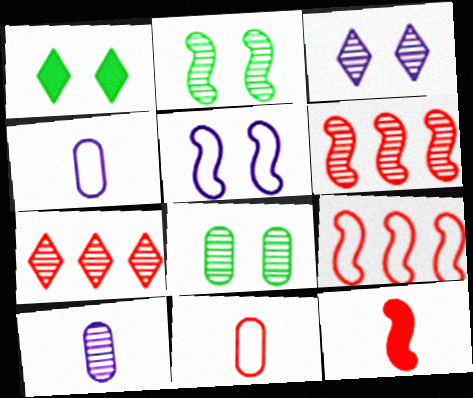[[1, 4, 6], 
[1, 9, 10], 
[2, 7, 10]]